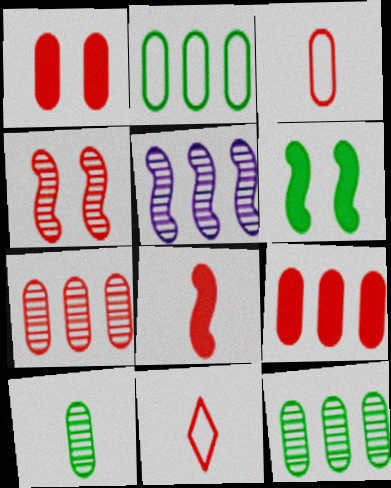[[1, 3, 7], 
[4, 9, 11]]